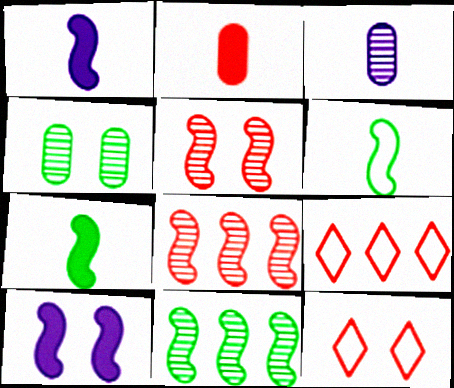[[1, 4, 9], 
[2, 5, 9], 
[2, 8, 12], 
[4, 10, 12], 
[6, 8, 10]]